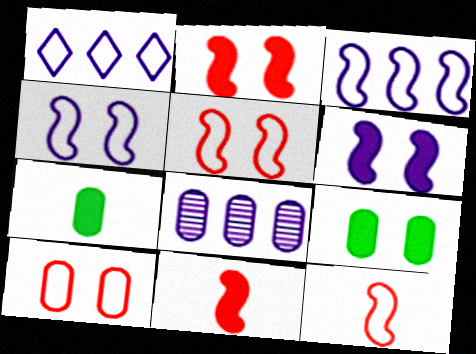[[7, 8, 10]]